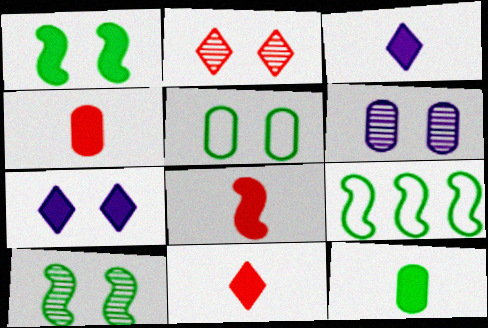[[2, 6, 10], 
[3, 8, 12], 
[4, 8, 11], 
[6, 9, 11]]